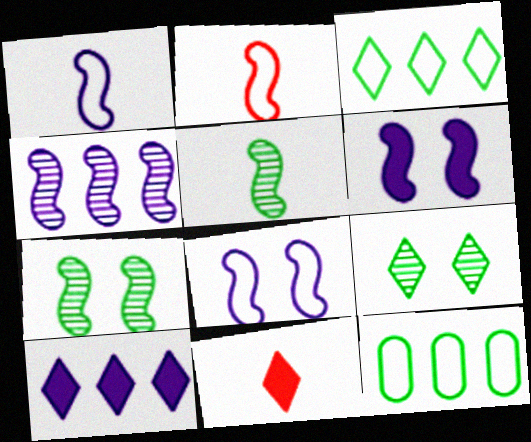[[1, 4, 6]]